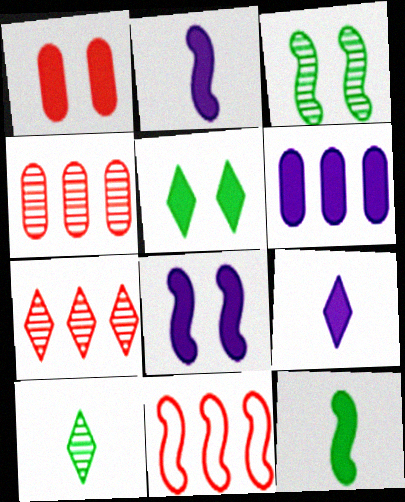[[1, 5, 8], 
[2, 3, 11], 
[6, 8, 9]]